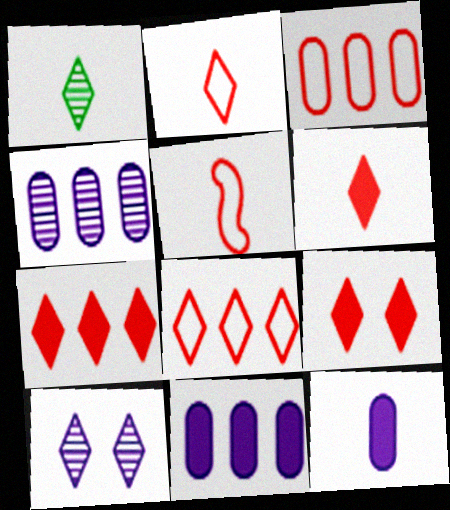[[1, 5, 12], 
[6, 7, 9]]